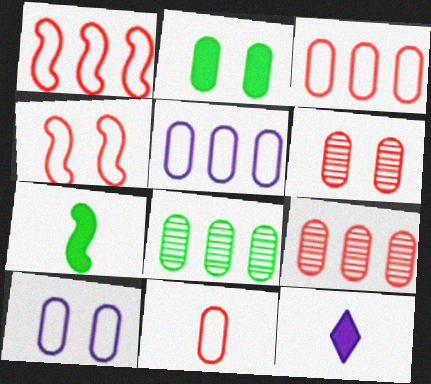[[2, 6, 10], 
[4, 8, 12]]